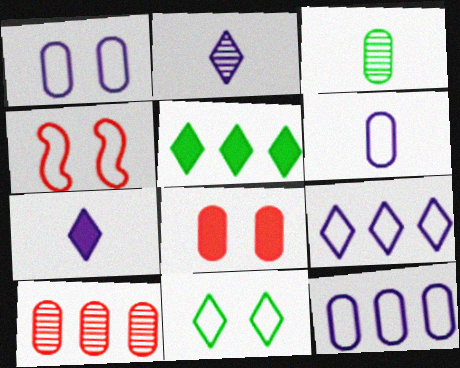[[1, 4, 11], 
[1, 6, 12], 
[3, 8, 12]]